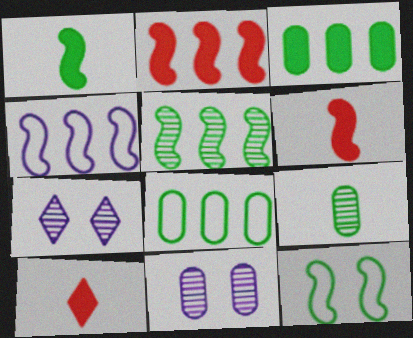[[1, 5, 12], 
[2, 4, 5], 
[6, 7, 8]]